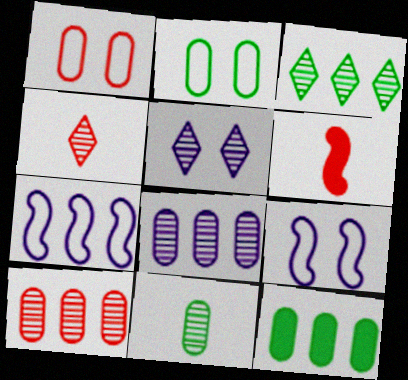[[2, 11, 12], 
[3, 4, 5], 
[4, 9, 12]]